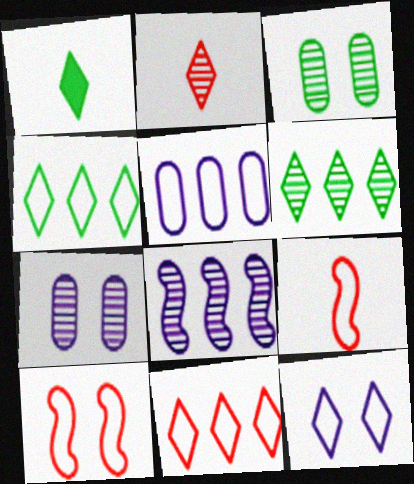[[2, 3, 8]]